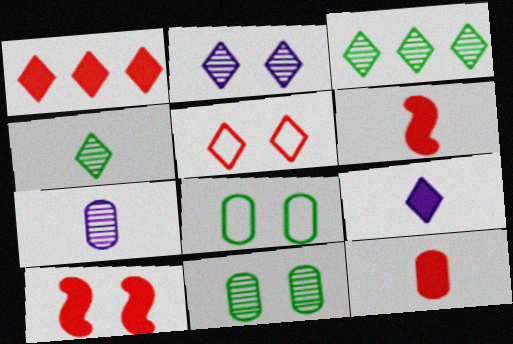[[1, 10, 12], 
[2, 8, 10], 
[3, 5, 9]]